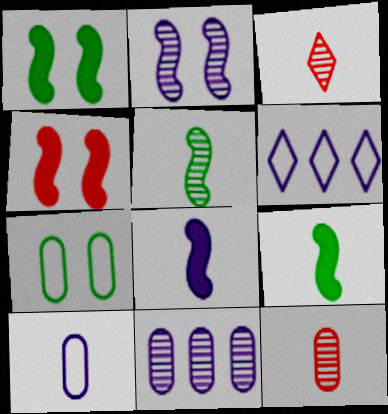[[1, 6, 12], 
[3, 9, 10]]